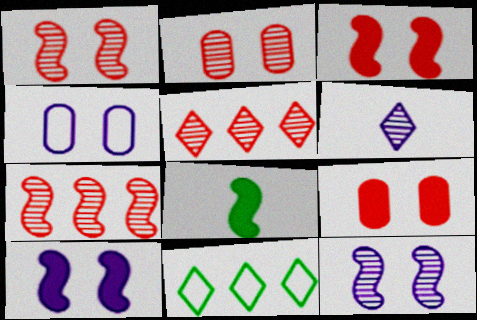[[4, 5, 8]]